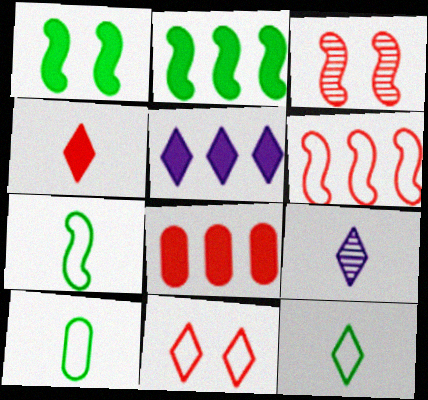[[2, 5, 8], 
[3, 5, 10], 
[4, 9, 12], 
[7, 10, 12]]